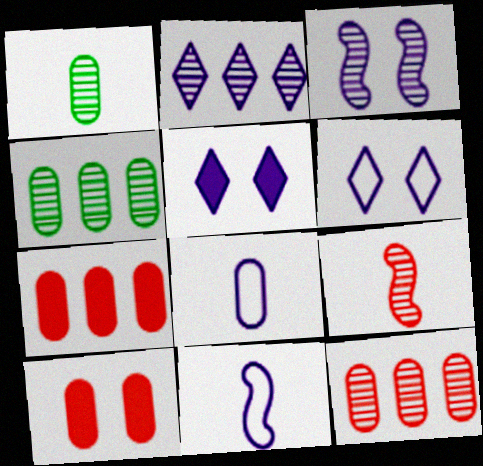[[4, 8, 10]]